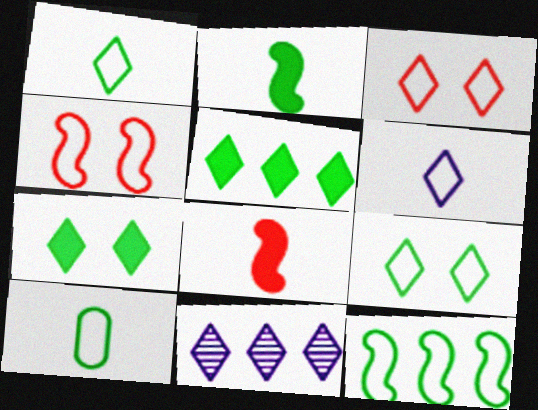[[9, 10, 12]]